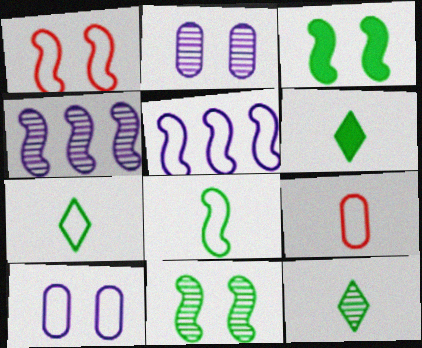[[1, 5, 8], 
[6, 7, 12]]